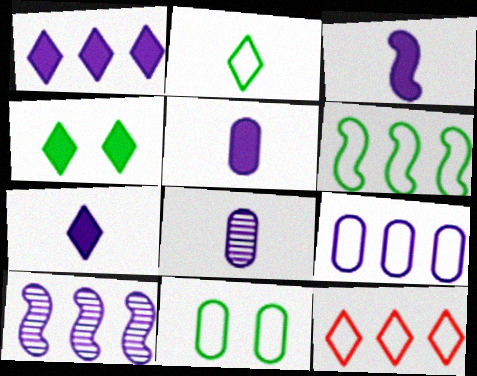[[1, 9, 10], 
[2, 6, 11], 
[3, 5, 7], 
[6, 9, 12]]